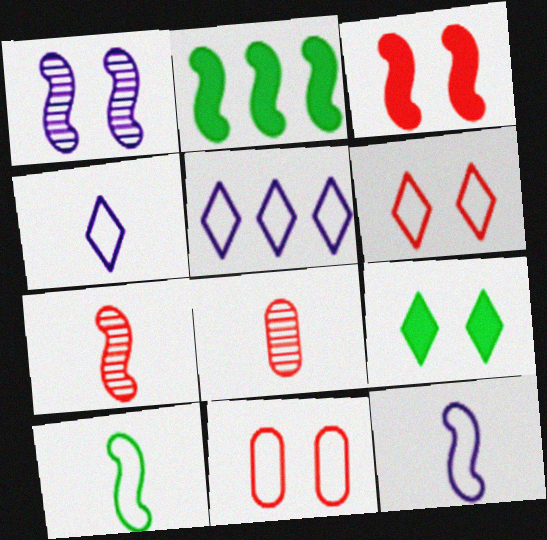[[1, 9, 11], 
[5, 10, 11]]